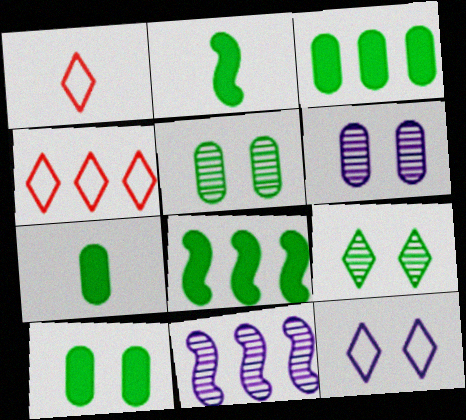[[1, 6, 8], 
[1, 10, 11], 
[2, 4, 6], 
[3, 4, 11], 
[3, 7, 10]]